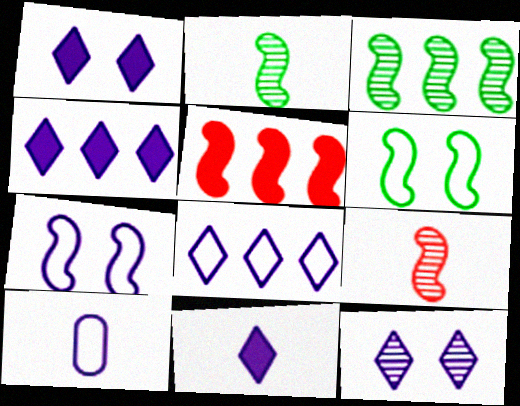[[1, 4, 11], 
[2, 5, 7], 
[7, 8, 10], 
[8, 11, 12]]